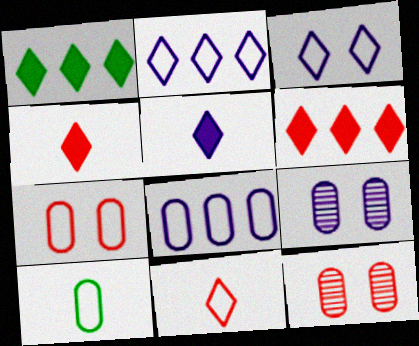[[7, 8, 10]]